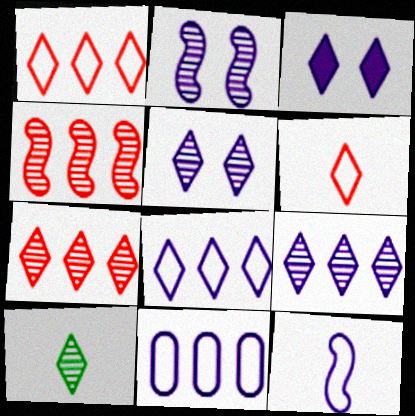[[1, 3, 10], 
[5, 7, 10]]